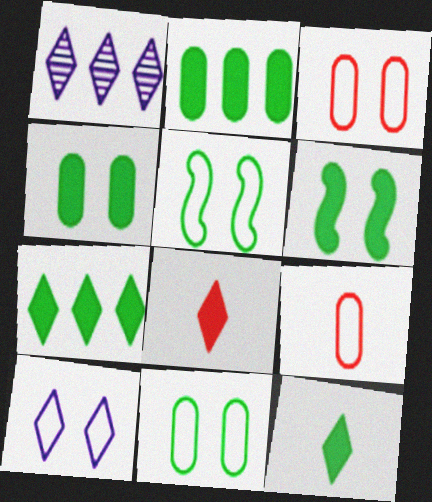[[1, 6, 9], 
[2, 6, 12], 
[3, 5, 10]]